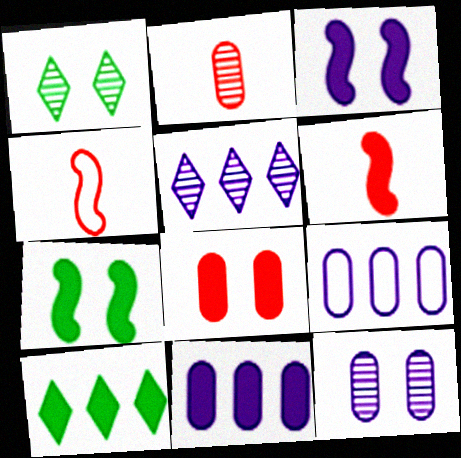[[1, 4, 11], 
[1, 6, 9], 
[4, 10, 12]]